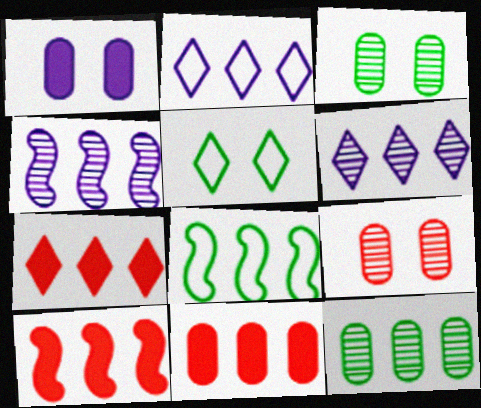[[2, 10, 12], 
[4, 8, 10], 
[6, 8, 11], 
[7, 10, 11]]